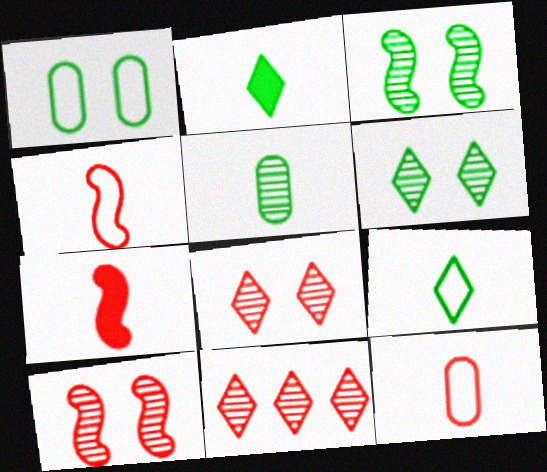[]